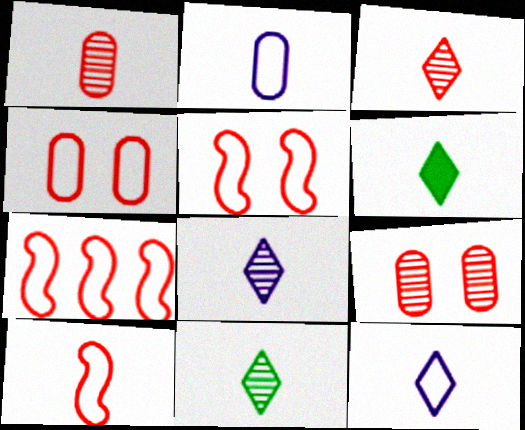[[3, 6, 12], 
[3, 8, 11], 
[5, 7, 10]]